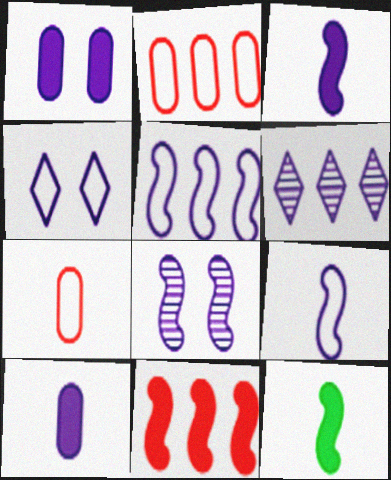[[1, 4, 8], 
[1, 6, 9], 
[3, 5, 8]]